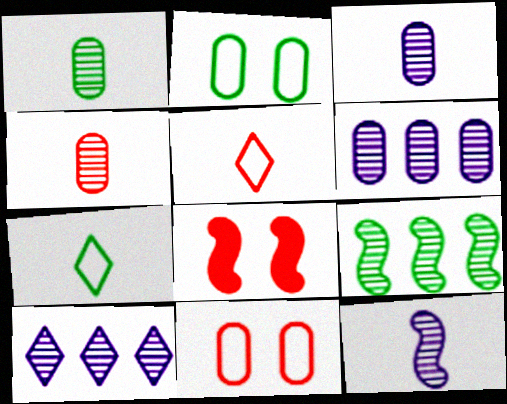[[1, 3, 4], 
[6, 7, 8]]